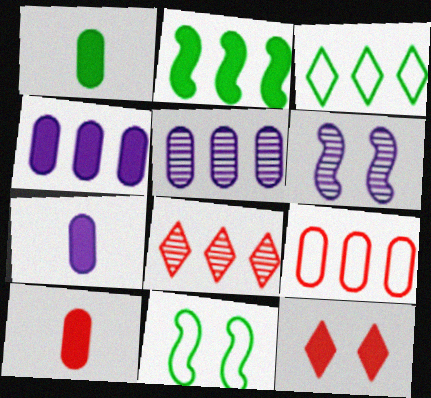[[1, 7, 10], 
[2, 7, 12], 
[3, 6, 10], 
[7, 8, 11]]